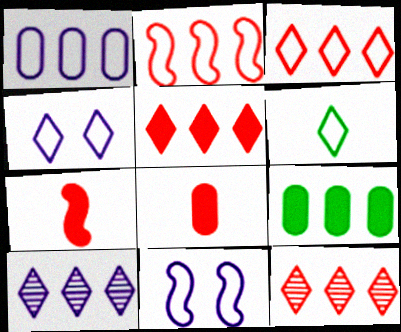[[2, 9, 10], 
[3, 4, 6], 
[3, 5, 12]]